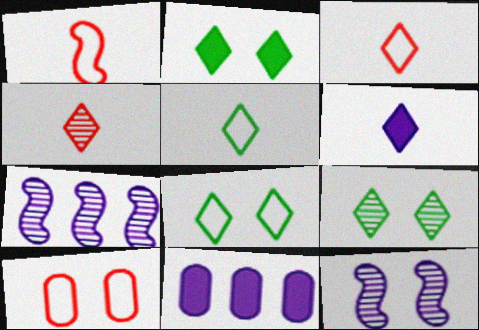[[1, 9, 11], 
[2, 8, 9], 
[2, 10, 12], 
[4, 5, 6]]